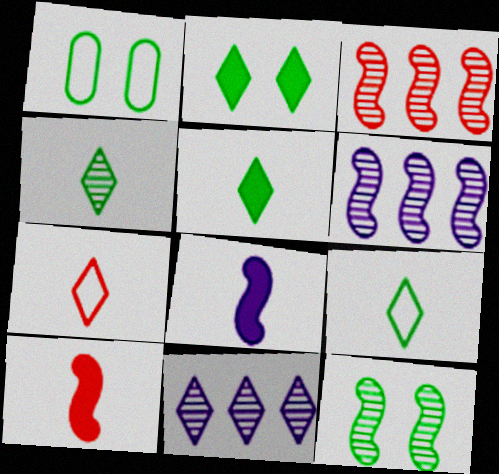[[1, 2, 12], 
[1, 10, 11], 
[2, 7, 11], 
[4, 5, 9]]